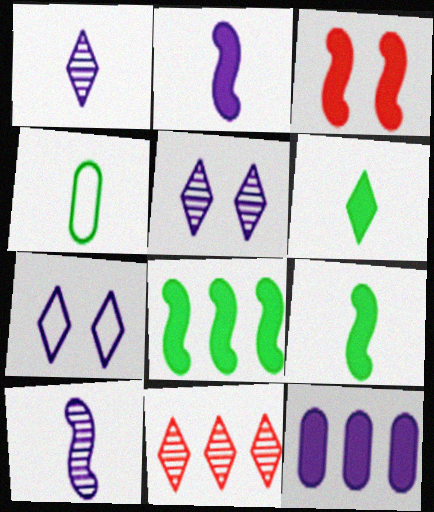[[2, 3, 8], 
[3, 6, 12], 
[6, 7, 11], 
[7, 10, 12]]